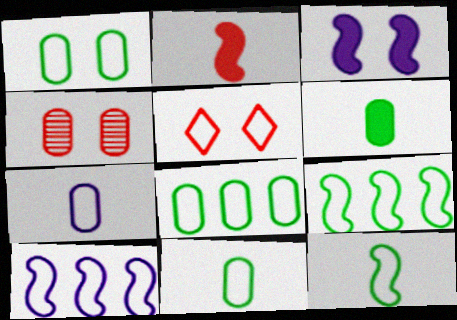[[1, 8, 11], 
[5, 7, 9], 
[5, 10, 11]]